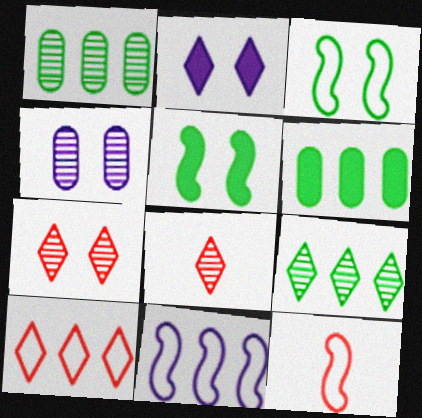[[1, 2, 12], 
[3, 11, 12]]